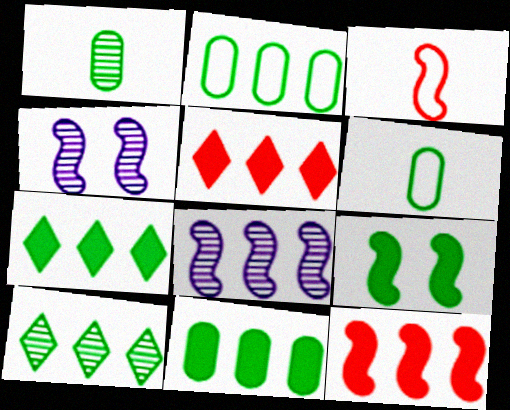[[2, 5, 8], 
[3, 8, 9], 
[4, 5, 6], 
[6, 9, 10]]